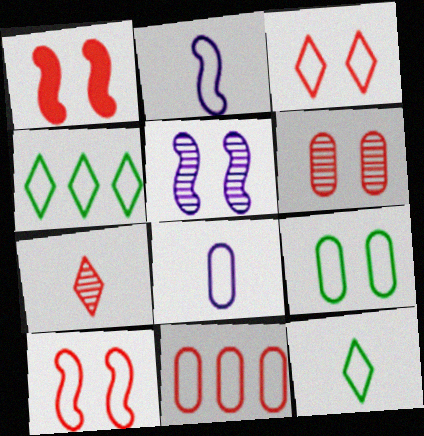[[1, 3, 6], 
[1, 7, 11], 
[4, 8, 10], 
[8, 9, 11]]